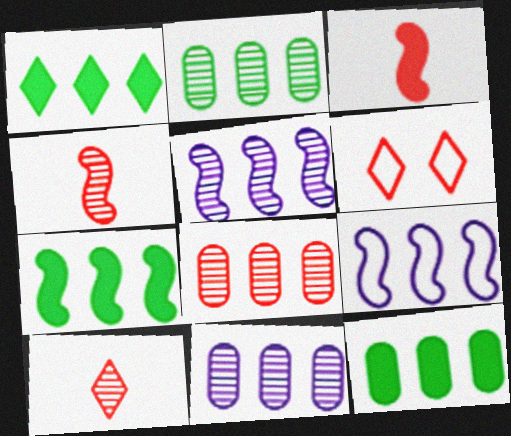[[1, 7, 12], 
[1, 8, 9], 
[2, 8, 11], 
[3, 6, 8]]